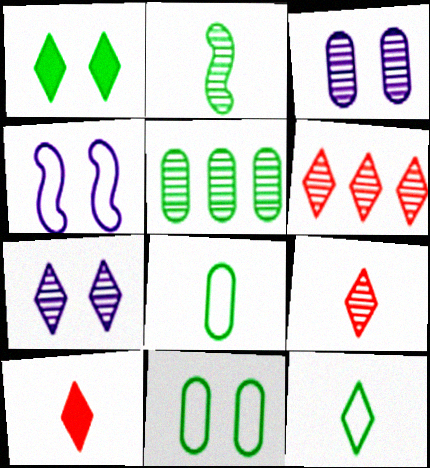[[2, 3, 6], 
[4, 5, 10]]